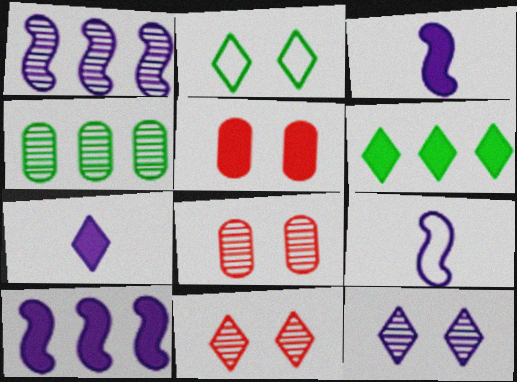[[3, 5, 6], 
[6, 8, 9]]